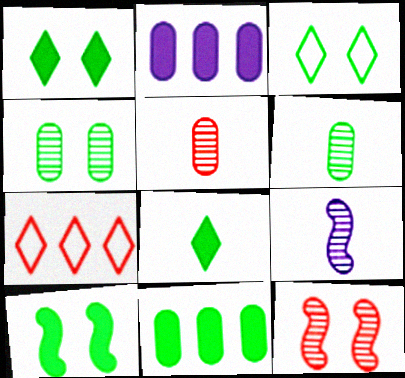[[3, 4, 10], 
[8, 10, 11]]